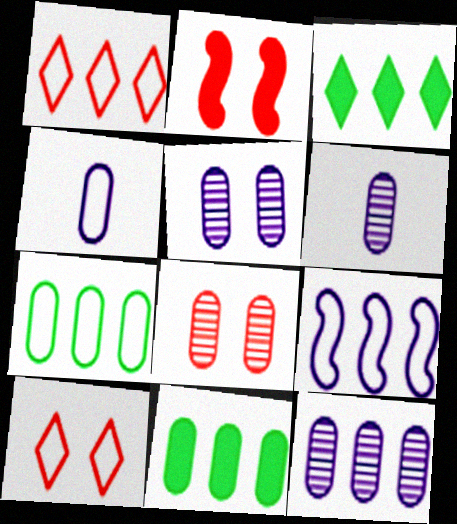[[1, 7, 9], 
[2, 8, 10], 
[4, 8, 11], 
[5, 6, 12]]